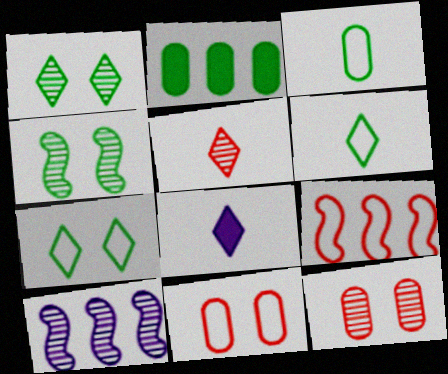[[2, 4, 6], 
[5, 6, 8]]